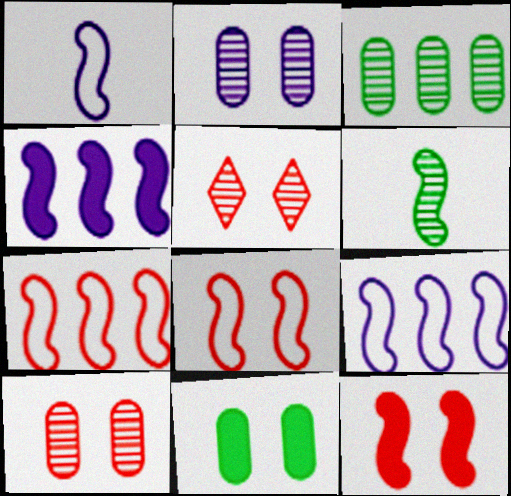[[4, 6, 8], 
[6, 9, 12]]